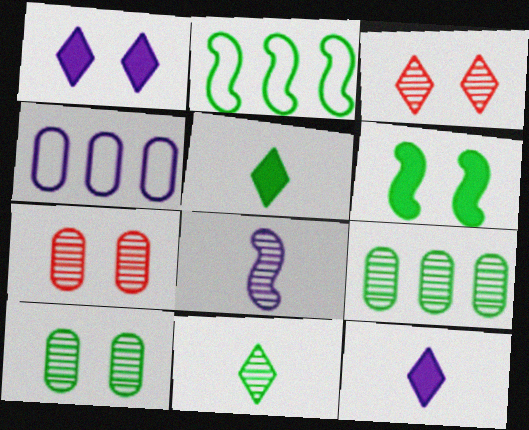[[1, 4, 8], 
[2, 5, 10], 
[2, 7, 12], 
[3, 8, 9]]